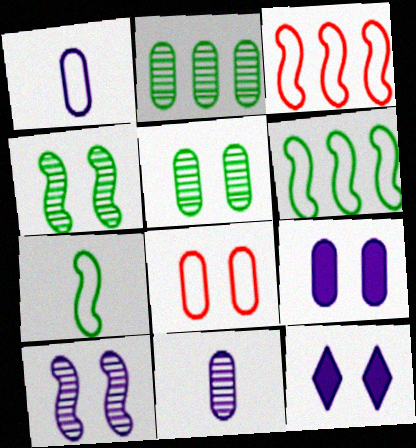[[4, 8, 12], 
[5, 8, 9]]